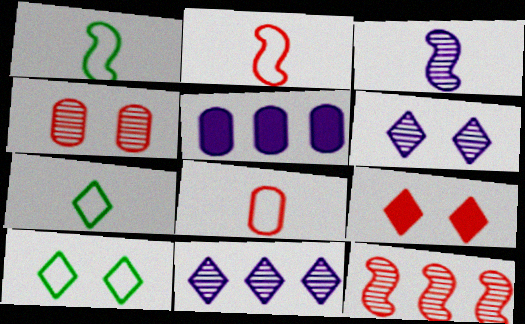[[6, 9, 10], 
[7, 9, 11], 
[8, 9, 12]]